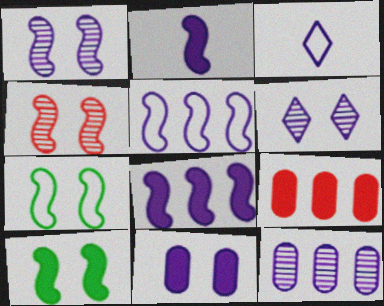[[1, 2, 5]]